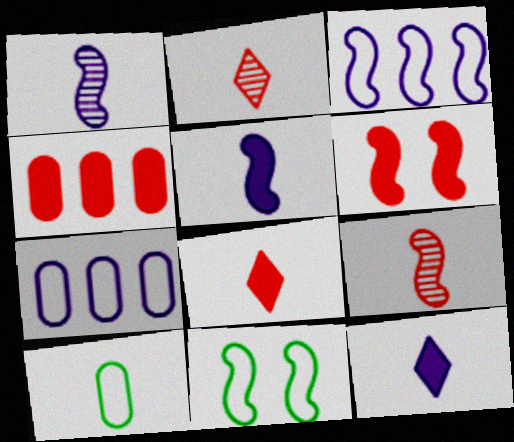[[1, 8, 10], 
[2, 5, 10], 
[4, 6, 8], 
[9, 10, 12]]